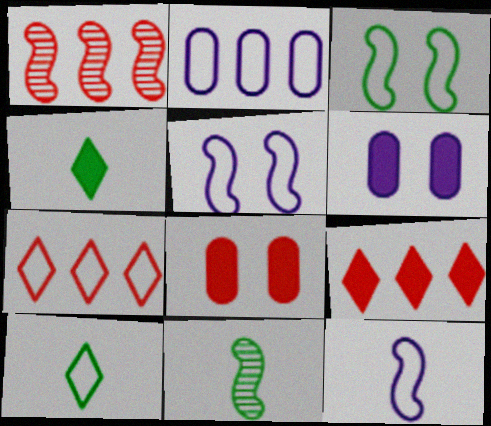[[1, 6, 10], 
[6, 7, 11]]